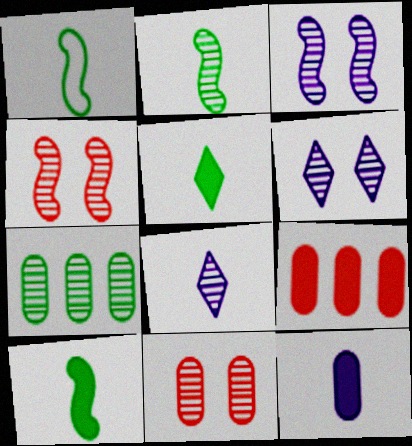[[1, 2, 10], 
[1, 6, 9], 
[4, 7, 8]]